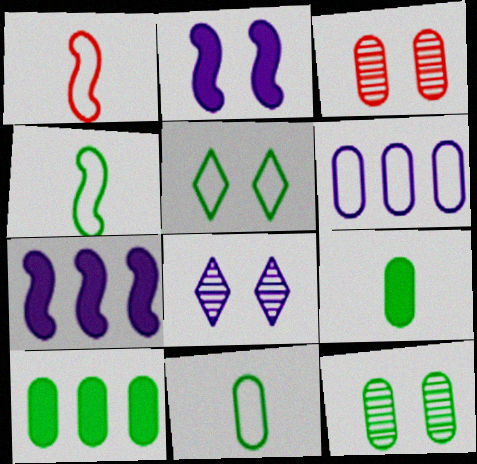[[1, 5, 6], 
[1, 8, 10], 
[2, 3, 5], 
[3, 6, 9], 
[10, 11, 12]]